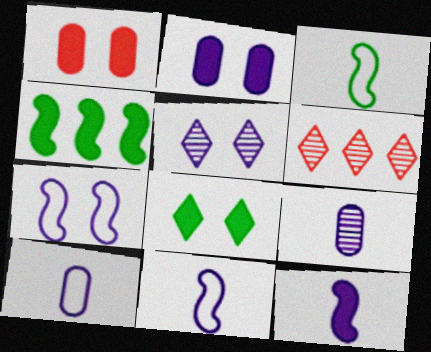[[2, 3, 6], 
[2, 5, 7]]